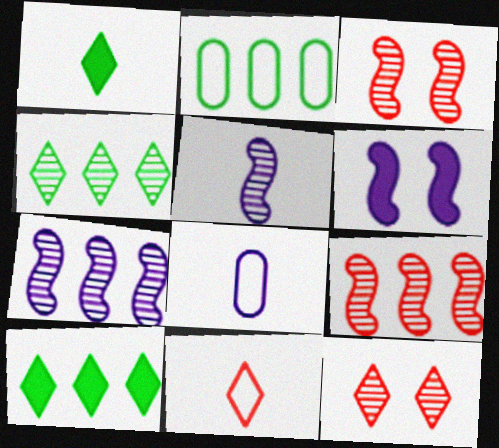[[3, 8, 10]]